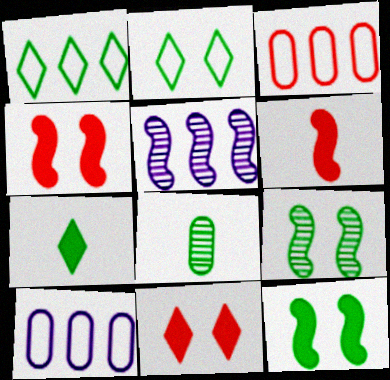[[1, 8, 12]]